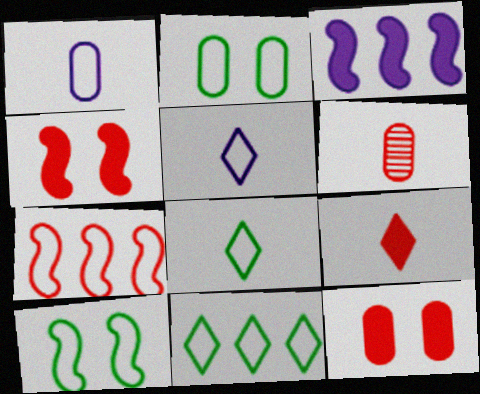[[2, 5, 7]]